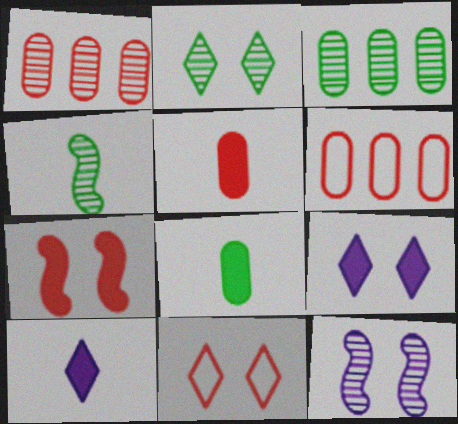[[2, 3, 4], 
[2, 9, 11], 
[4, 6, 9]]